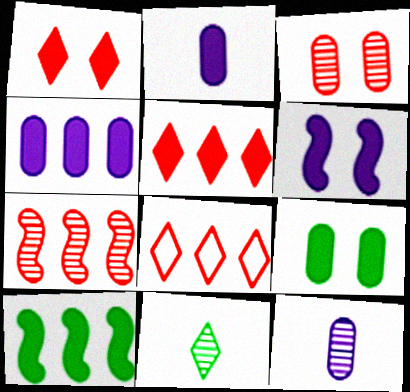[[1, 2, 10], 
[1, 6, 9], 
[4, 5, 10]]